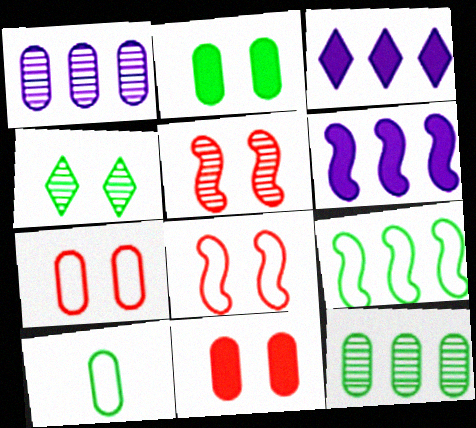[[1, 10, 11], 
[2, 10, 12], 
[3, 5, 10]]